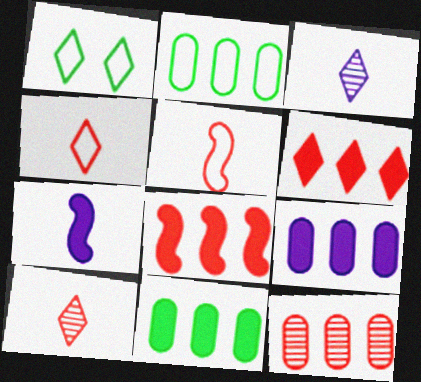[[1, 3, 6], 
[1, 7, 12], 
[2, 9, 12]]